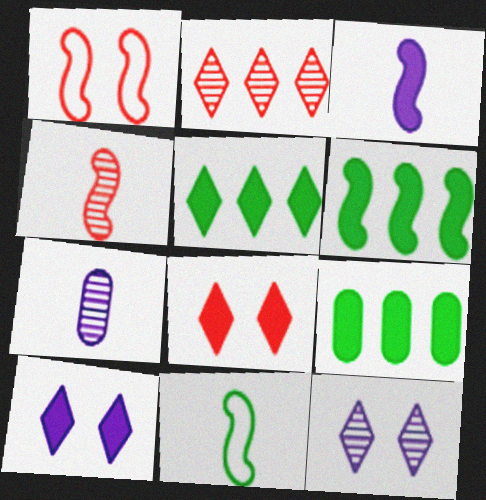[[1, 5, 7], 
[3, 4, 11], 
[3, 8, 9], 
[5, 6, 9]]